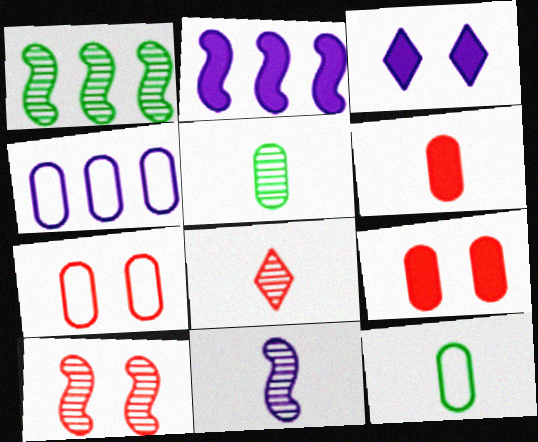[[1, 10, 11], 
[3, 4, 11], 
[4, 5, 9], 
[4, 7, 12], 
[5, 8, 11]]